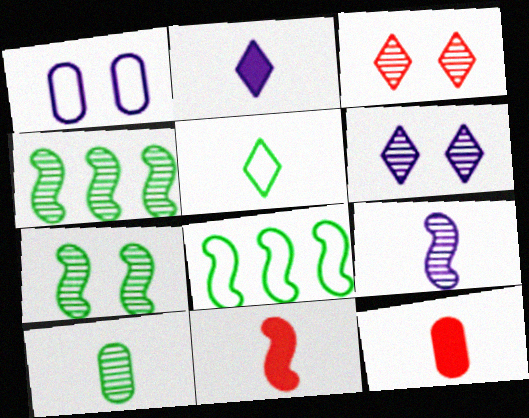[[5, 9, 12], 
[6, 8, 12]]